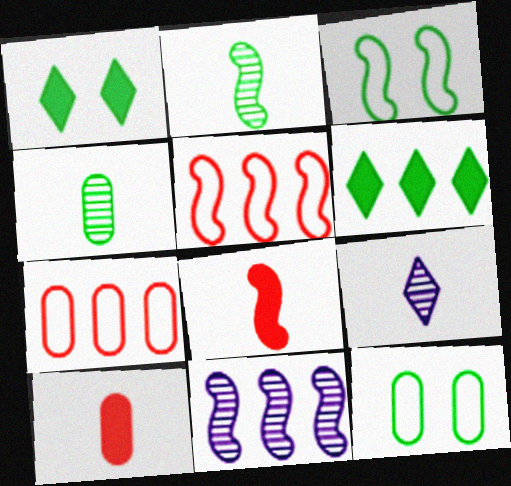[[2, 6, 12], 
[3, 4, 6], 
[3, 8, 11], 
[6, 7, 11]]